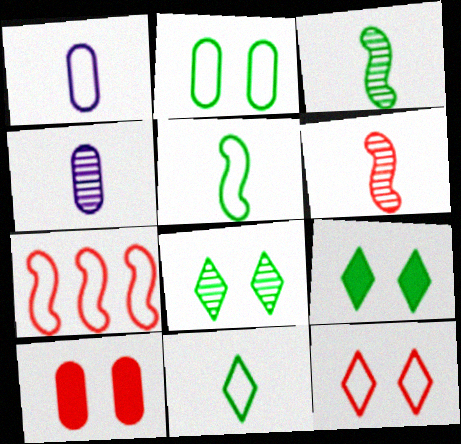[[4, 7, 9]]